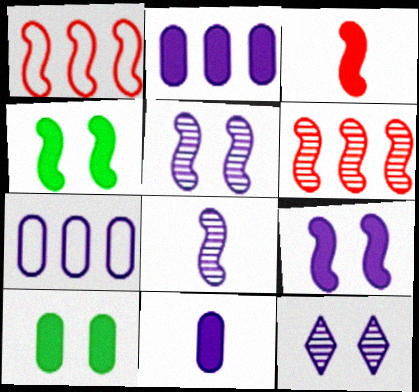[[1, 4, 8]]